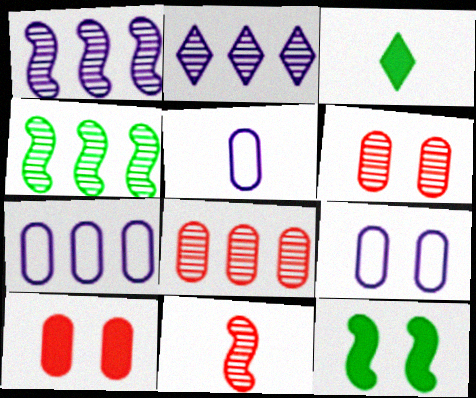[[2, 4, 8], 
[3, 5, 11], 
[5, 7, 9]]